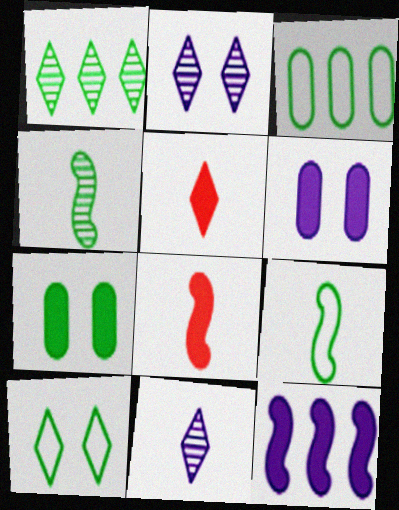[[1, 7, 9], 
[2, 3, 8], 
[3, 9, 10], 
[5, 7, 12]]